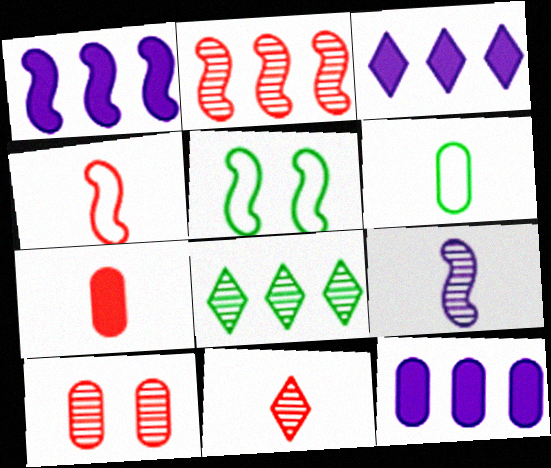[[1, 3, 12], 
[2, 10, 11], 
[4, 7, 11], 
[5, 11, 12], 
[6, 10, 12], 
[8, 9, 10]]